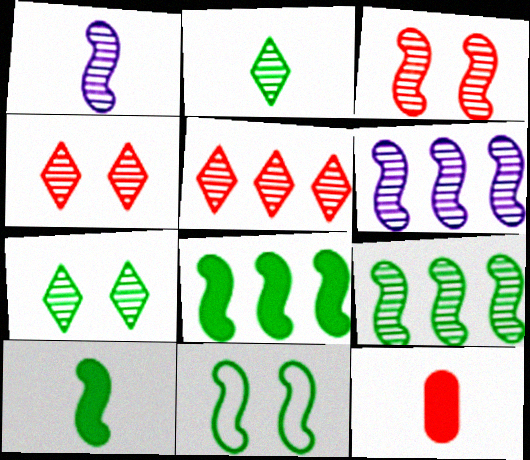[[1, 3, 9], 
[9, 10, 11]]